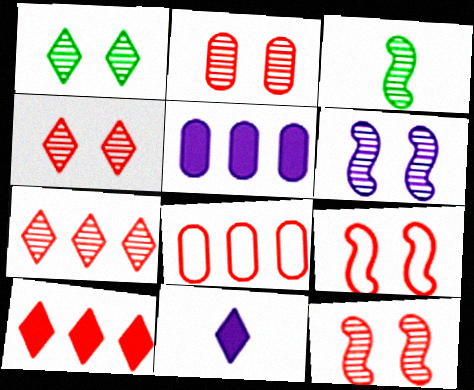[[1, 2, 6], 
[2, 4, 12]]